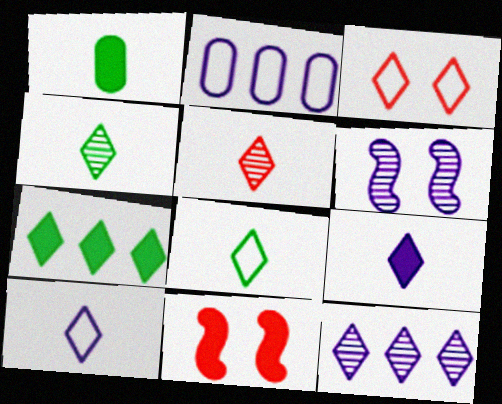[[2, 4, 11], 
[2, 6, 9], 
[5, 8, 9]]